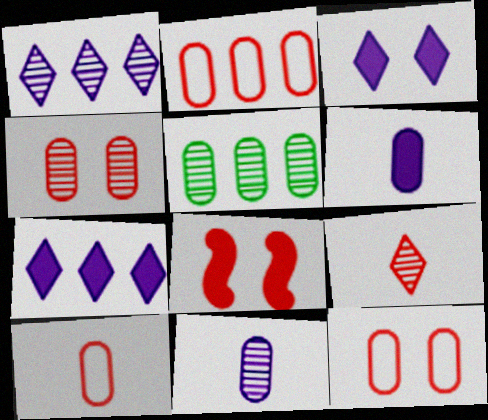[[2, 8, 9], 
[2, 10, 12], 
[4, 5, 11], 
[5, 6, 12]]